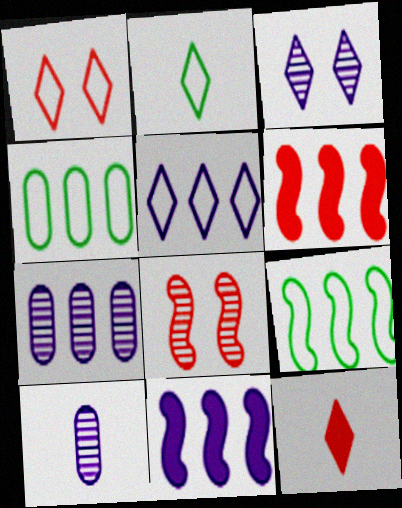[[1, 2, 5], 
[5, 7, 11]]